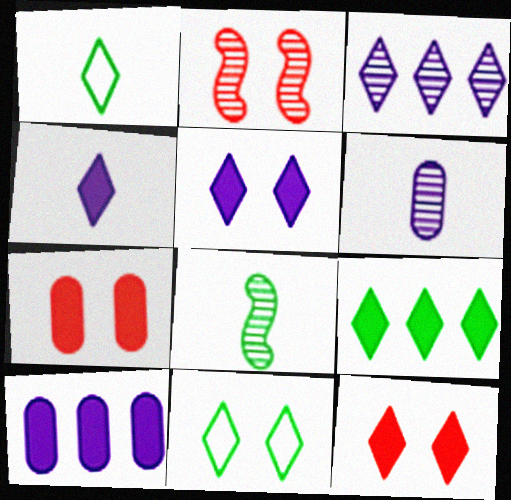[[1, 2, 10], 
[1, 3, 12], 
[4, 9, 12]]